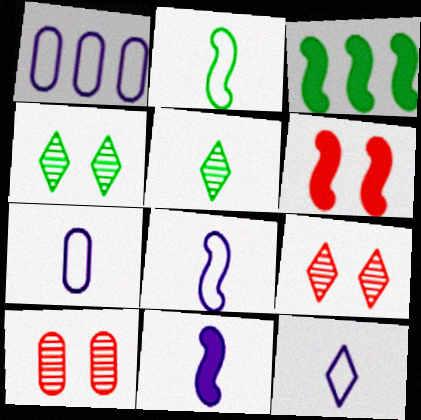[[1, 5, 6], 
[3, 6, 11], 
[3, 7, 9], 
[3, 10, 12], 
[7, 8, 12]]